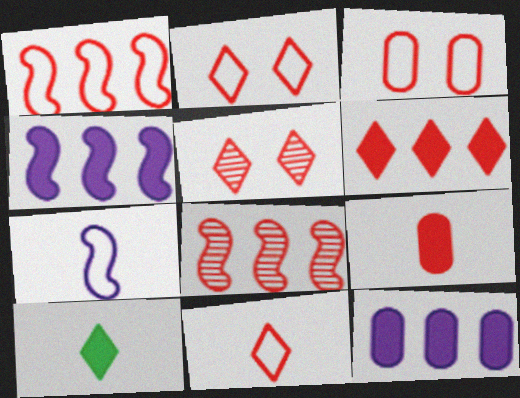[[1, 3, 11], 
[1, 5, 9], 
[2, 8, 9], 
[5, 6, 11]]